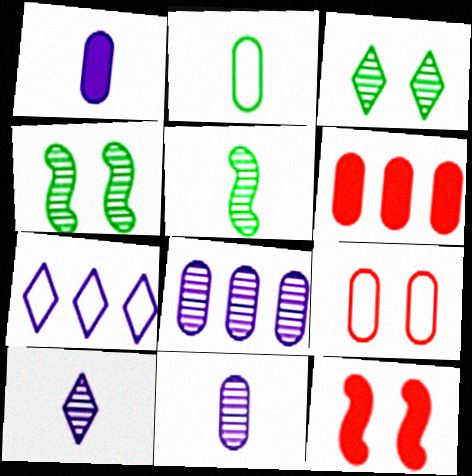[]